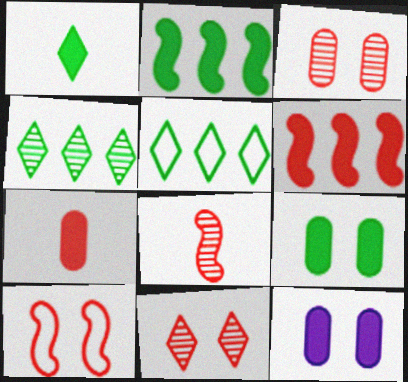[[1, 2, 9], 
[1, 6, 12], 
[5, 8, 12], 
[6, 8, 10]]